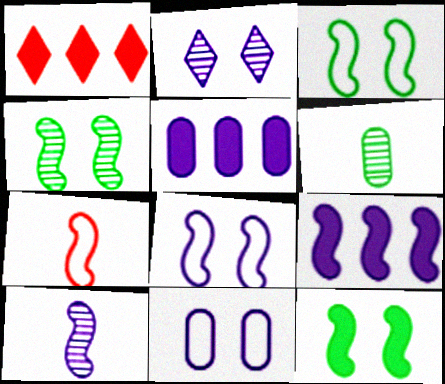[[1, 6, 8], 
[3, 4, 12], 
[4, 7, 9], 
[8, 9, 10]]